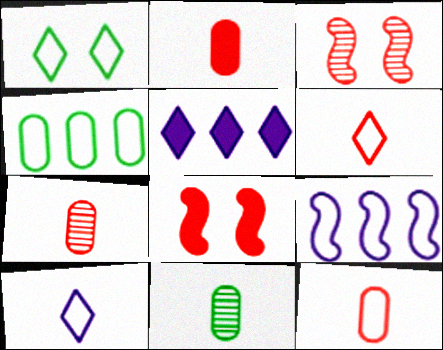[[1, 9, 12], 
[2, 7, 12]]